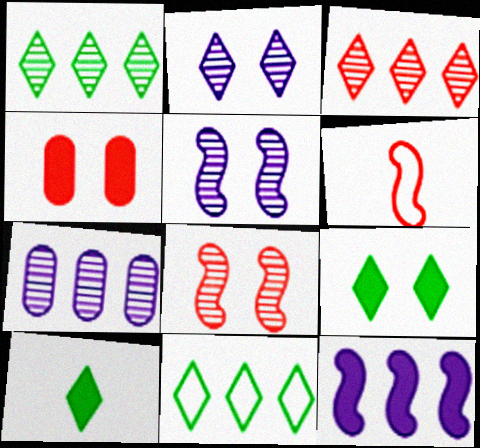[[3, 4, 6], 
[4, 10, 12], 
[6, 7, 9]]